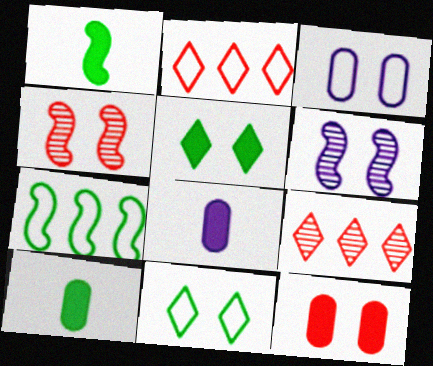[[1, 3, 9], 
[2, 6, 10], 
[3, 4, 5], 
[6, 11, 12]]